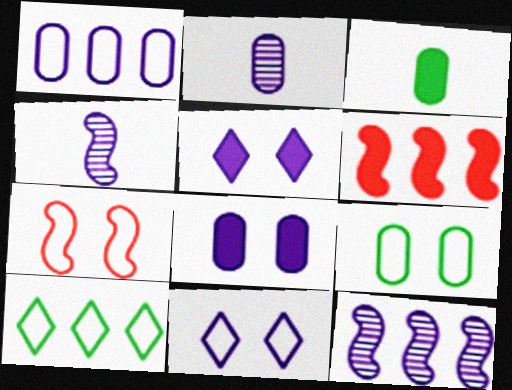[[1, 2, 8], 
[1, 4, 5], 
[3, 5, 6], 
[7, 9, 11]]